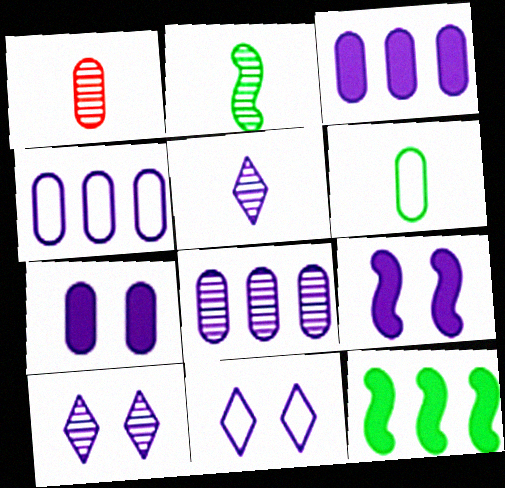[[1, 2, 5], 
[1, 11, 12], 
[3, 4, 8], 
[4, 5, 9]]